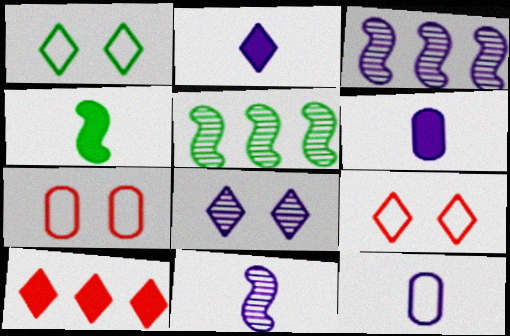[[2, 5, 7], 
[2, 11, 12], 
[5, 6, 9]]